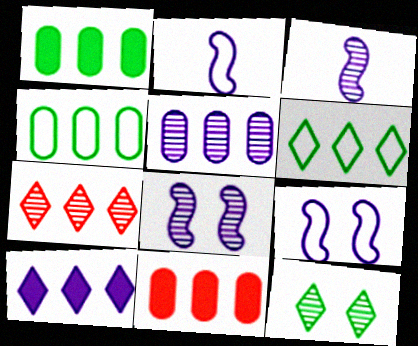[[2, 11, 12], 
[4, 5, 11], 
[6, 7, 10]]